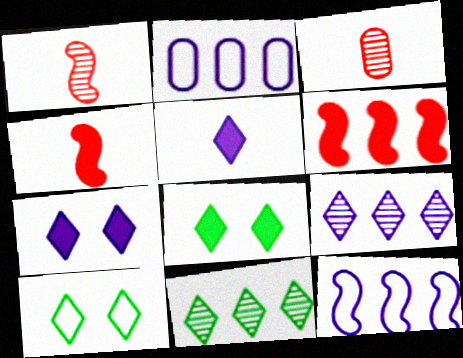[[1, 2, 8], 
[2, 6, 11], 
[3, 8, 12]]